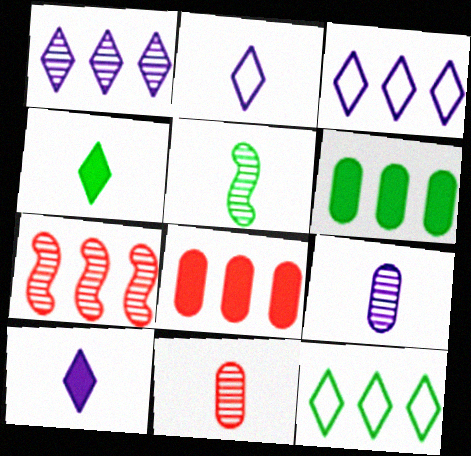[[3, 6, 7]]